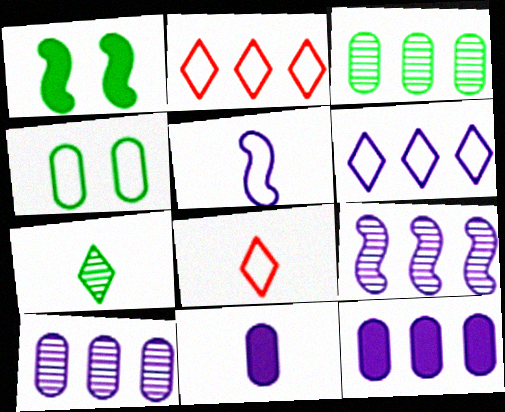[[1, 8, 10], 
[2, 4, 5], 
[6, 9, 12]]